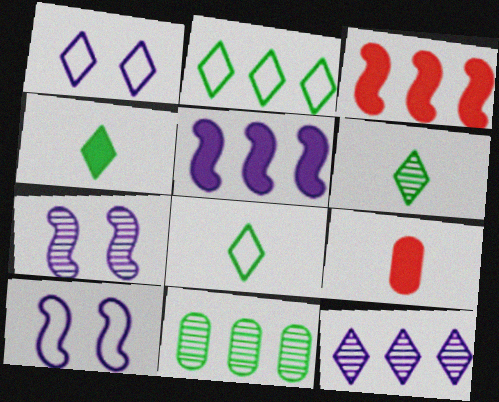[[2, 7, 9], 
[4, 6, 8]]